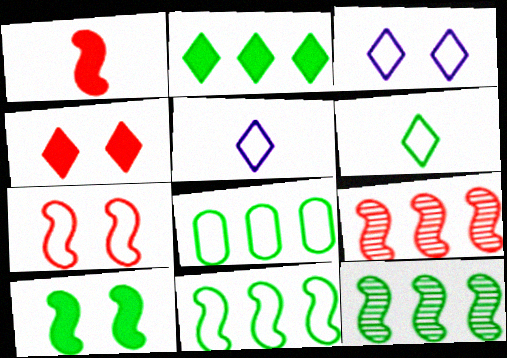[[1, 7, 9], 
[2, 8, 12], 
[5, 7, 8]]